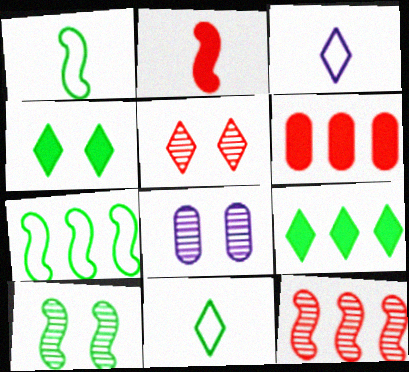[[3, 5, 9], 
[3, 6, 10], 
[5, 8, 10]]